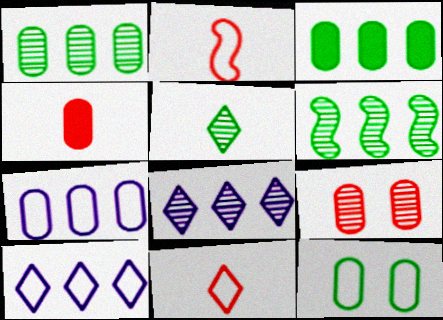[[2, 10, 12]]